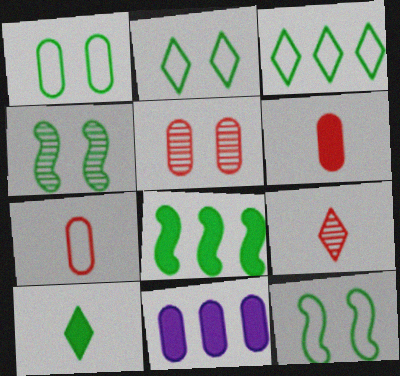[[1, 2, 12], 
[9, 11, 12]]